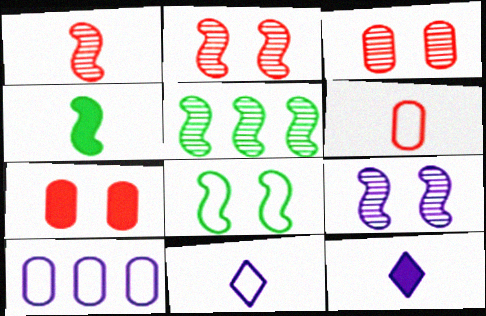[[1, 5, 9], 
[4, 5, 8], 
[5, 7, 11], 
[9, 10, 12]]